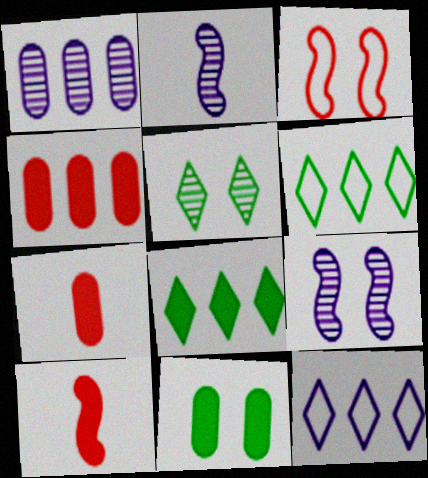[[6, 7, 9]]